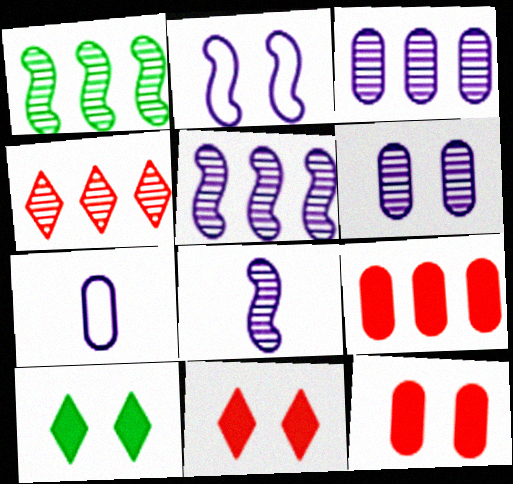[[1, 3, 4], 
[1, 7, 11]]